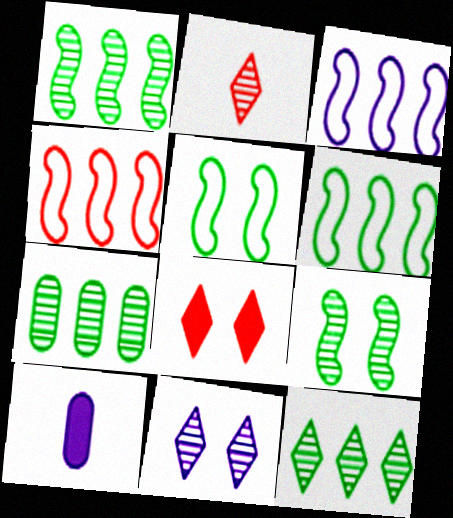[[1, 7, 12], 
[2, 11, 12], 
[3, 4, 6], 
[3, 10, 11]]